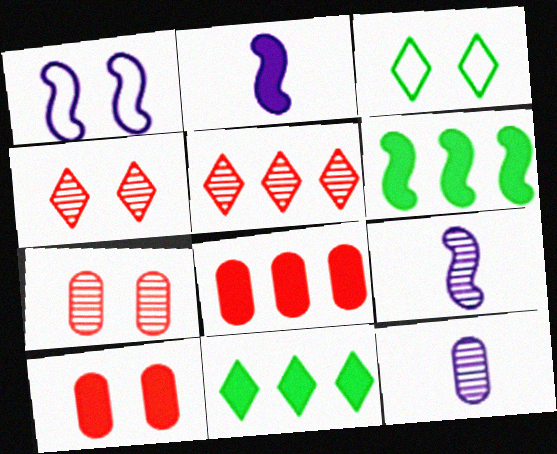[[2, 10, 11], 
[3, 8, 9]]